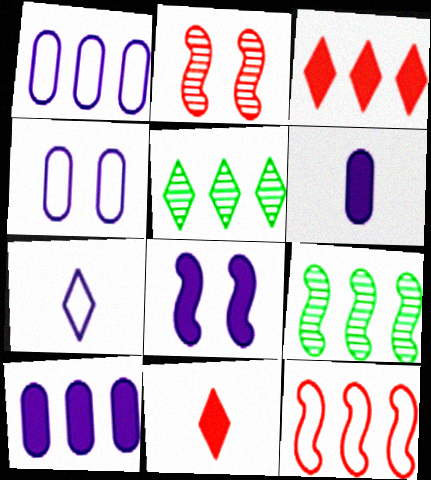[[1, 3, 9], 
[4, 9, 11], 
[5, 10, 12]]